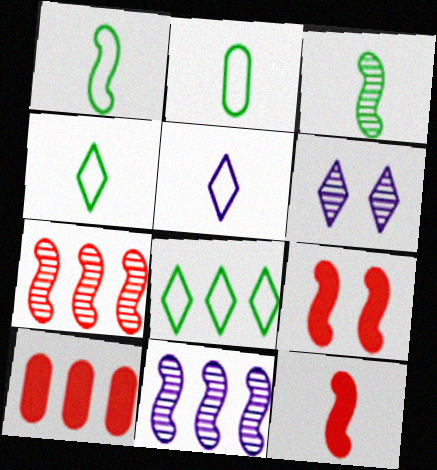[[1, 2, 4], 
[1, 6, 10], 
[1, 9, 11], 
[8, 10, 11]]